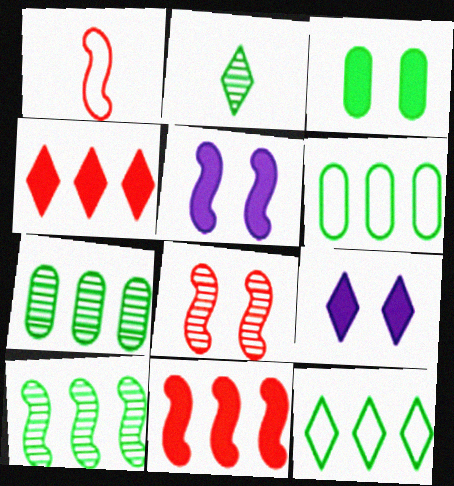[[1, 5, 10], 
[1, 7, 9], 
[1, 8, 11]]